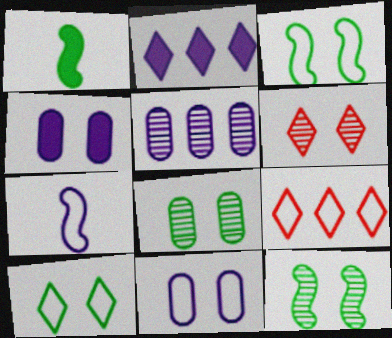[[3, 4, 6]]